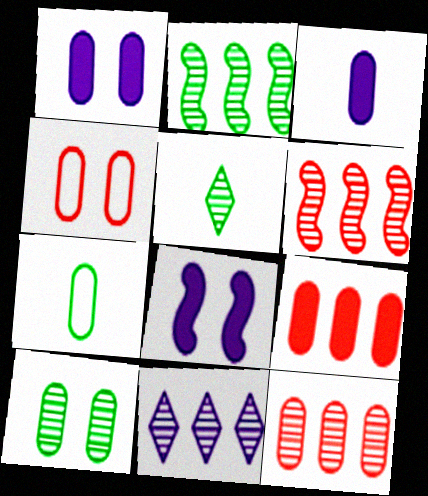[[1, 4, 10], 
[1, 7, 12], 
[2, 5, 10], 
[2, 11, 12]]